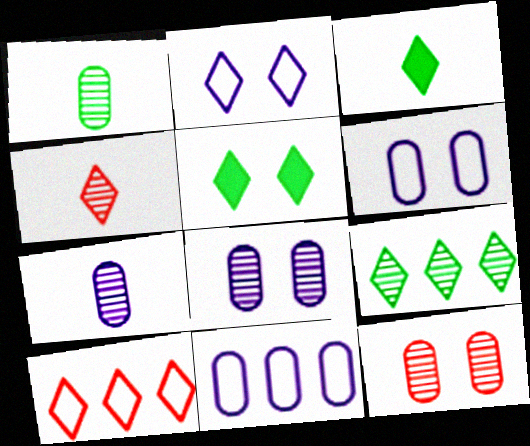[]